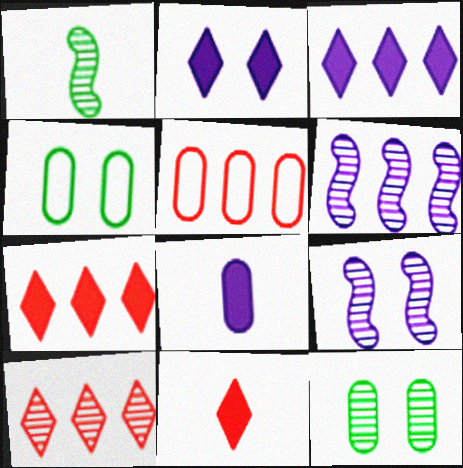[[1, 2, 5], 
[4, 6, 11], 
[5, 8, 12]]